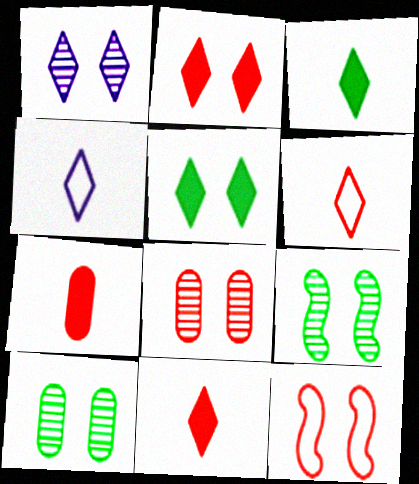[[1, 8, 9], 
[2, 8, 12]]